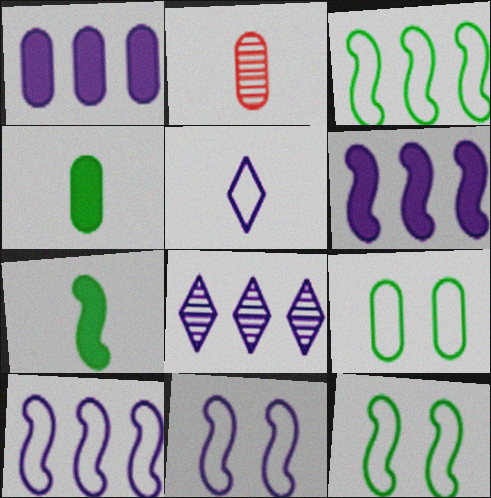[[1, 2, 9], 
[1, 8, 10], 
[2, 5, 7]]